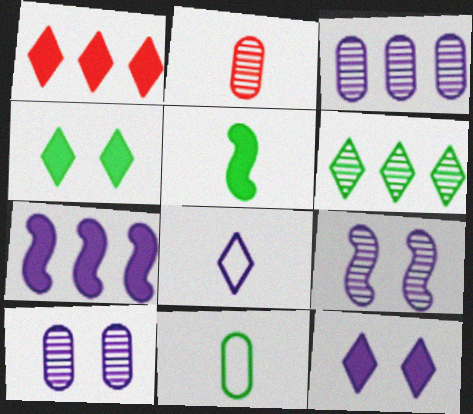[[1, 9, 11], 
[2, 5, 8], 
[2, 6, 9], 
[7, 8, 10]]